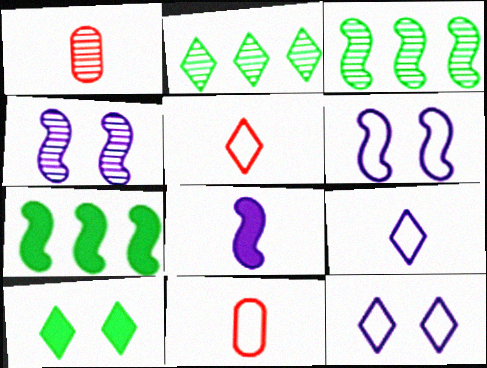[[1, 2, 4], 
[1, 7, 12]]